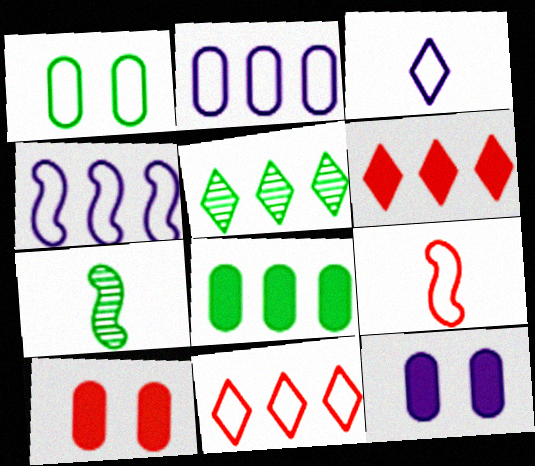[[5, 9, 12], 
[7, 11, 12]]